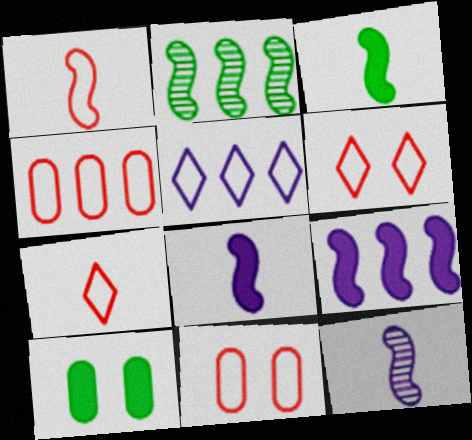[[1, 3, 12], 
[1, 4, 6]]